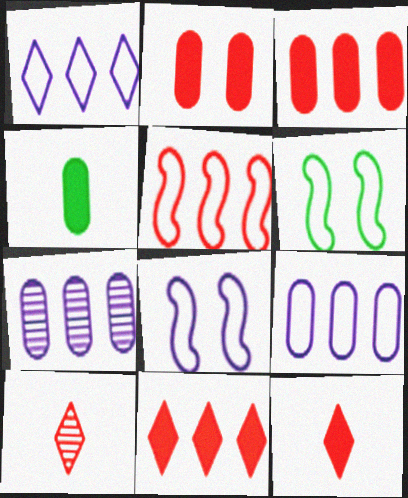[[2, 5, 10], 
[6, 7, 12]]